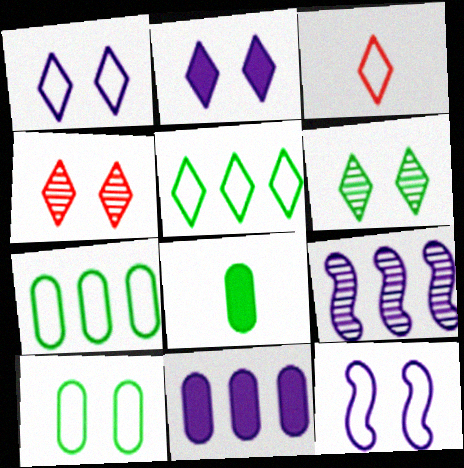[[1, 3, 5], 
[3, 7, 12]]